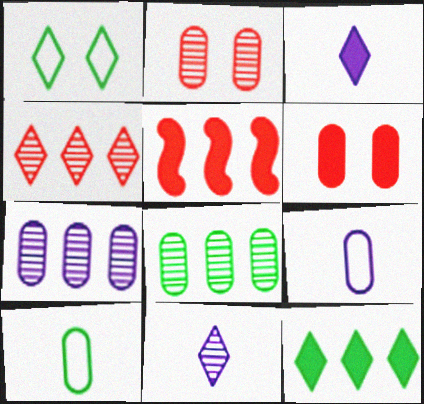[[1, 3, 4], 
[6, 7, 10], 
[6, 8, 9]]